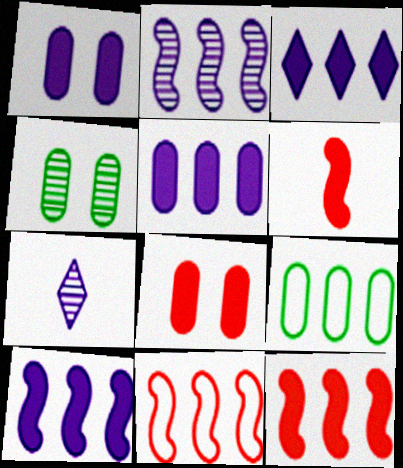[[3, 5, 10]]